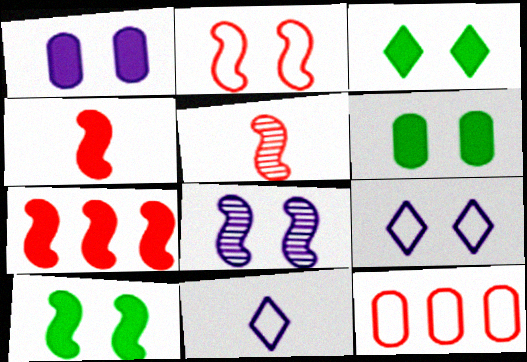[[1, 8, 9], 
[2, 5, 7], 
[2, 8, 10], 
[3, 6, 10]]